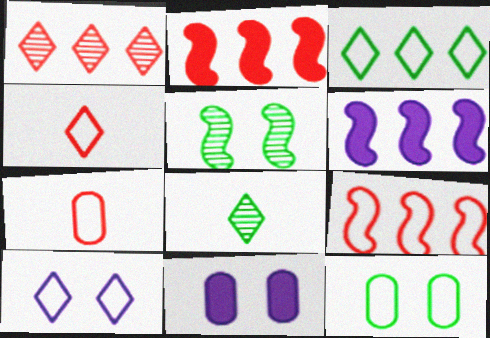[[3, 4, 10], 
[8, 9, 11]]